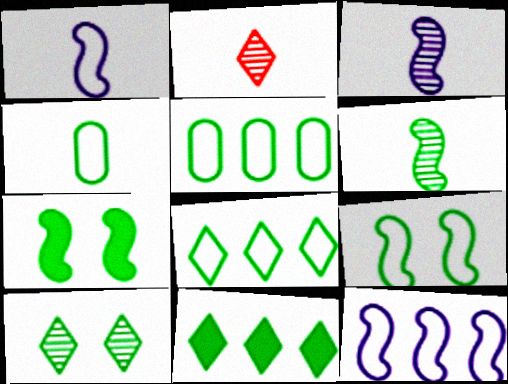[[4, 8, 9]]